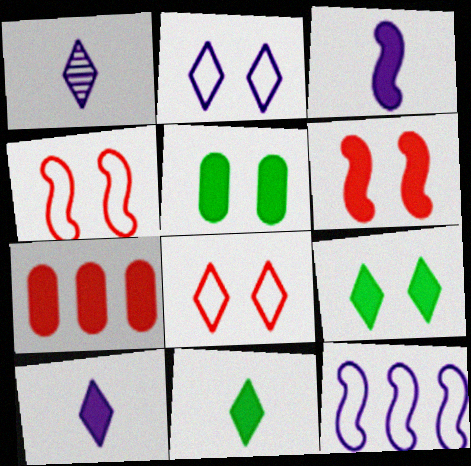[[3, 7, 9]]